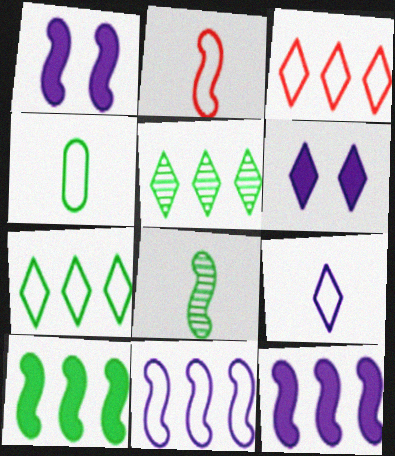[[2, 4, 9]]